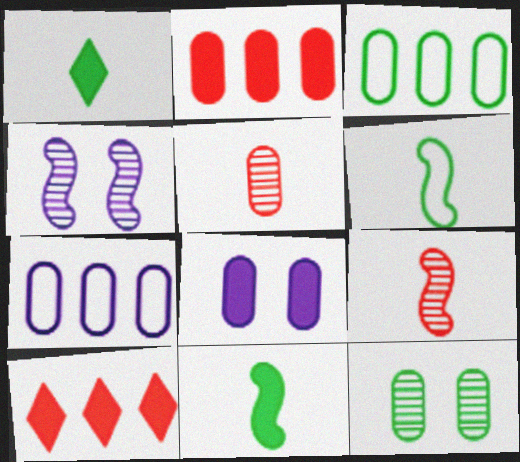[[3, 5, 8], 
[8, 10, 11]]